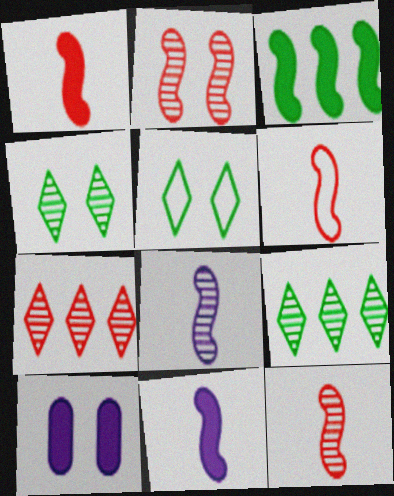[[1, 6, 12], 
[2, 5, 10], 
[6, 9, 10]]